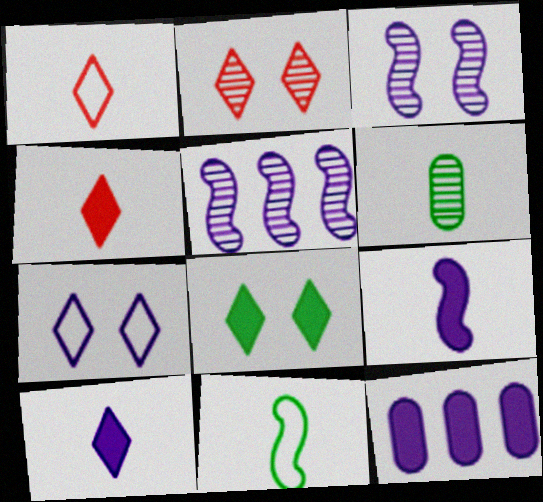[[1, 6, 9], 
[2, 5, 6], 
[2, 7, 8], 
[2, 11, 12]]